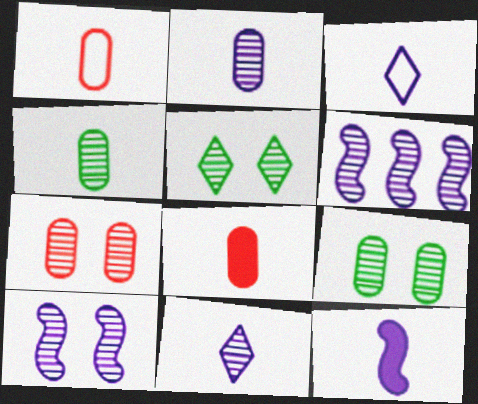[[2, 3, 12], 
[5, 7, 10]]